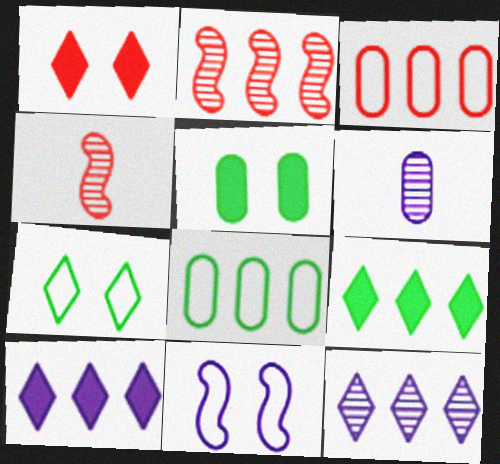[[1, 3, 4], 
[2, 8, 10], 
[3, 5, 6], 
[6, 10, 11]]